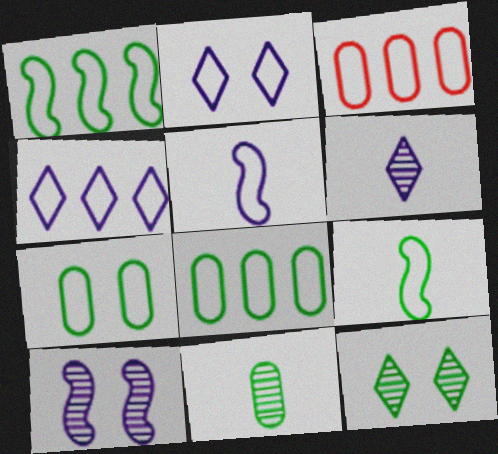[[1, 3, 4], 
[2, 3, 9]]